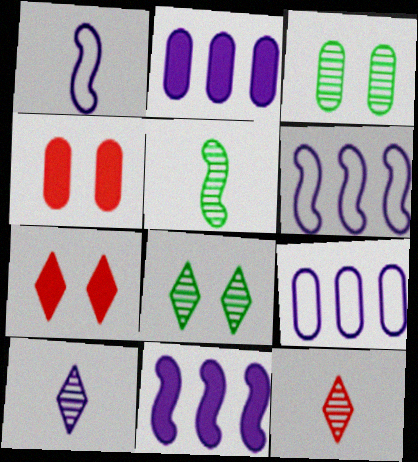[[5, 7, 9]]